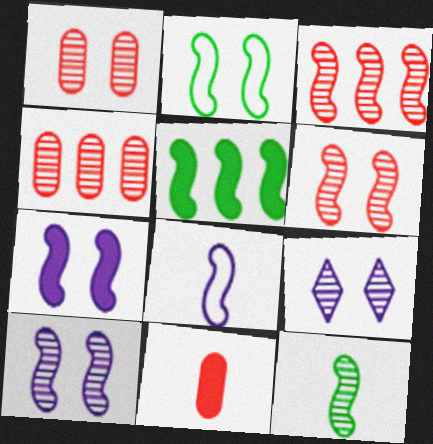[[2, 5, 12], 
[2, 6, 7], 
[3, 10, 12], 
[4, 9, 12], 
[5, 6, 8]]